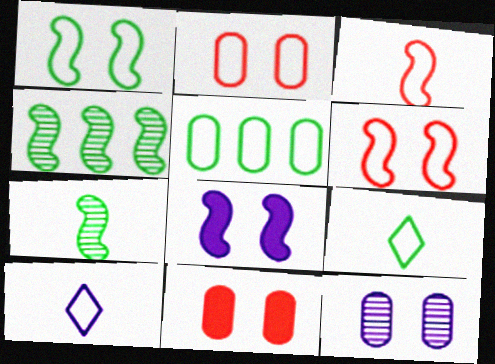[[1, 5, 9], 
[3, 4, 8], 
[4, 10, 11], 
[5, 6, 10]]